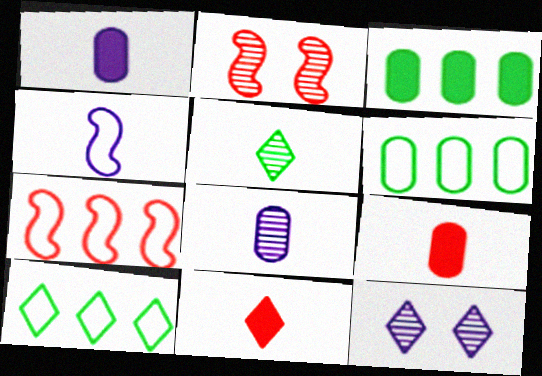[[1, 2, 10], 
[4, 5, 9], 
[10, 11, 12]]